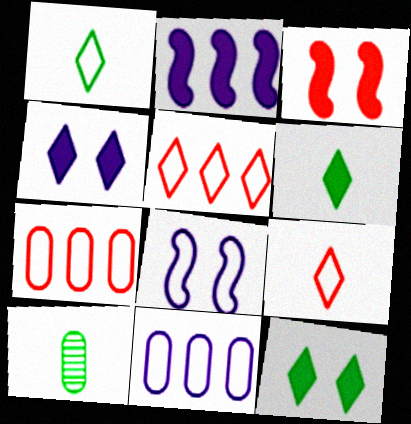[[1, 7, 8]]